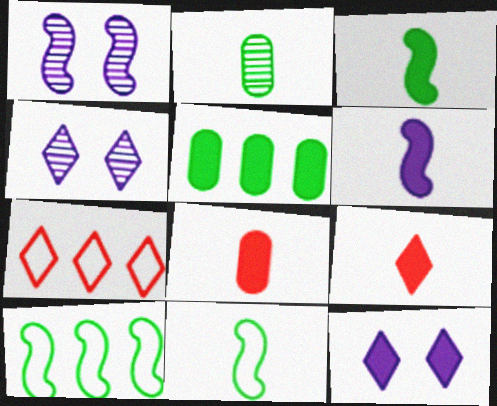[[4, 8, 10]]